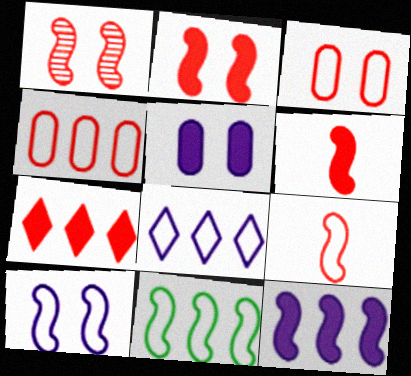[[4, 8, 11], 
[9, 10, 11]]